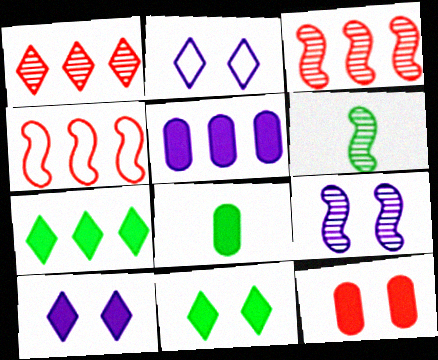[[2, 3, 8], 
[3, 6, 9], 
[5, 8, 12]]